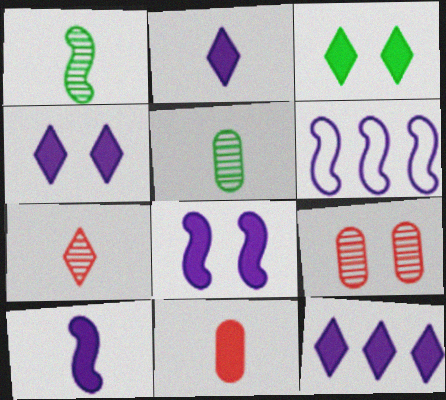[[2, 4, 12]]